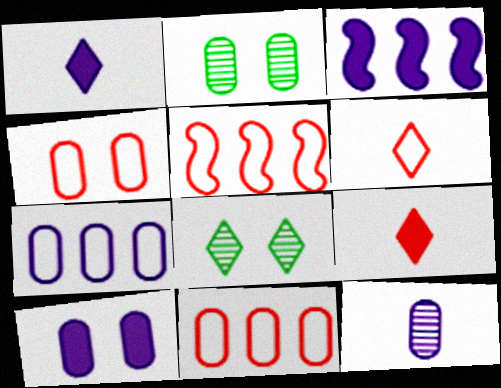[[1, 2, 5], 
[1, 3, 10], 
[2, 3, 6], 
[2, 4, 10], 
[4, 5, 6], 
[7, 10, 12]]